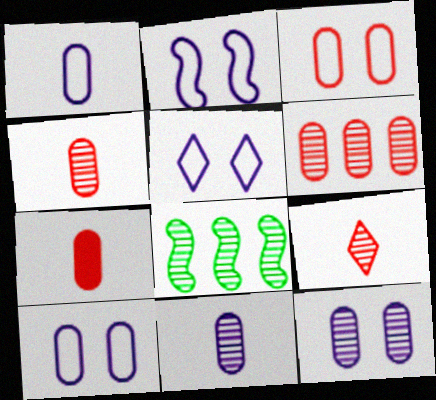[[2, 5, 10], 
[3, 6, 7], 
[5, 7, 8], 
[8, 9, 12]]